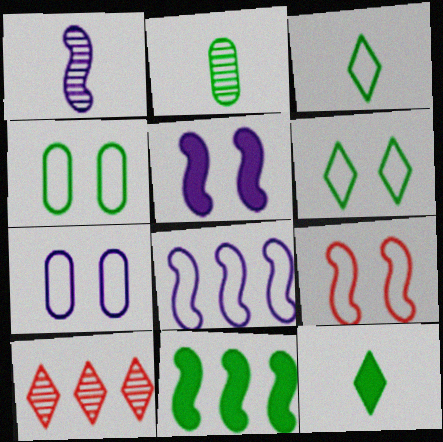[[1, 5, 8], 
[1, 9, 11], 
[2, 6, 11], 
[6, 7, 9]]